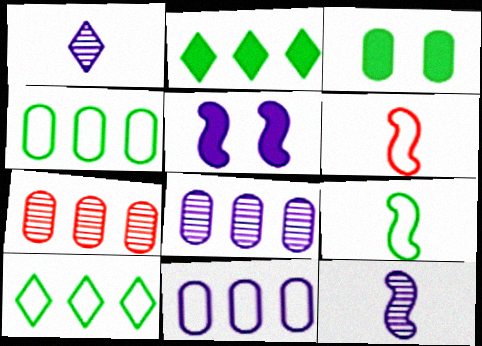[[1, 5, 11]]